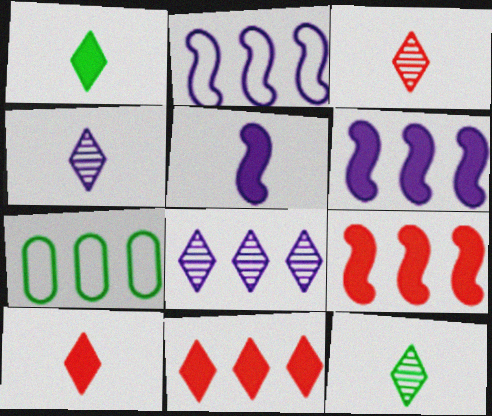[[3, 4, 12], 
[7, 8, 9]]